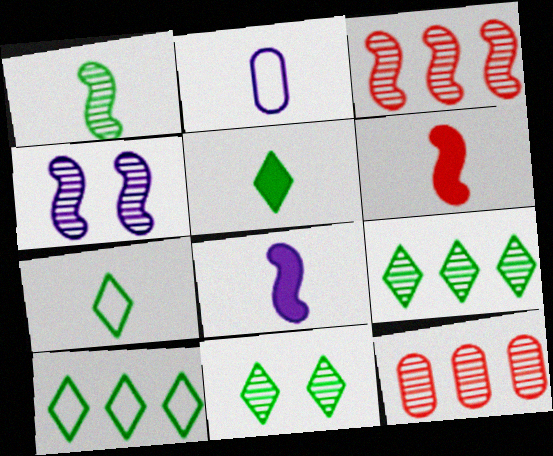[[1, 3, 4], 
[5, 10, 11]]